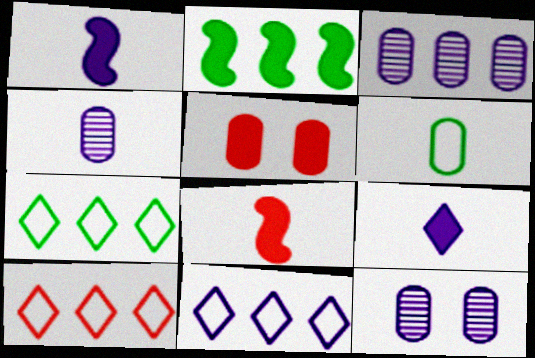[[1, 11, 12], 
[2, 3, 10], 
[2, 5, 9], 
[3, 4, 12], 
[3, 5, 6], 
[7, 8, 12], 
[7, 10, 11]]